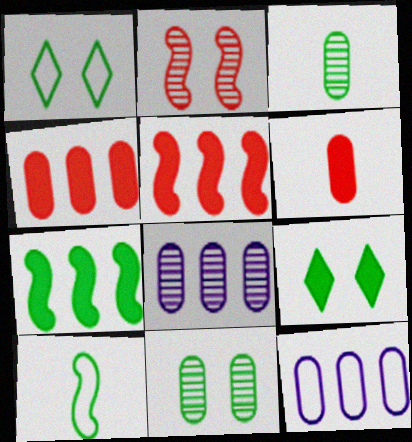[[1, 3, 7], 
[6, 11, 12]]